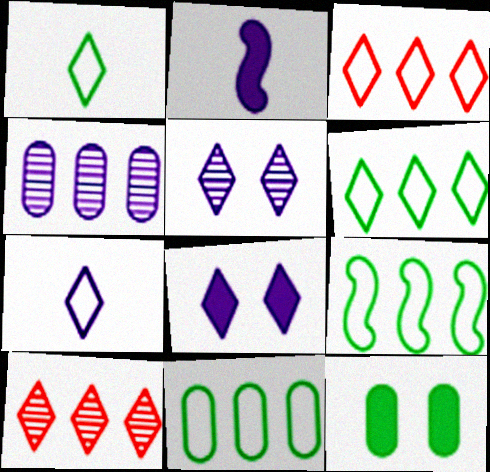[[1, 8, 10], 
[6, 9, 11]]